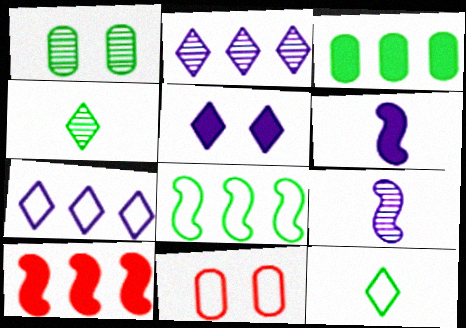[]